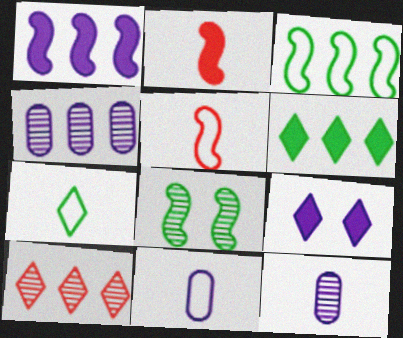[[1, 5, 8], 
[2, 7, 12], 
[5, 7, 11], 
[7, 9, 10], 
[8, 10, 12]]